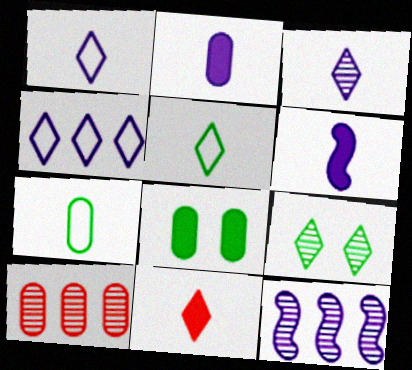[[3, 5, 11], 
[4, 9, 11]]